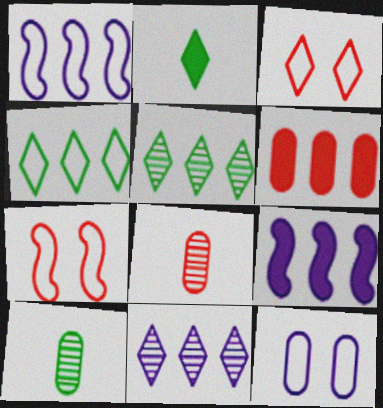[[1, 5, 6], 
[2, 3, 11], 
[3, 9, 10], 
[6, 10, 12]]